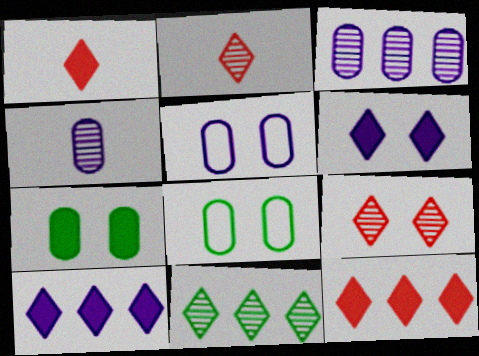[]